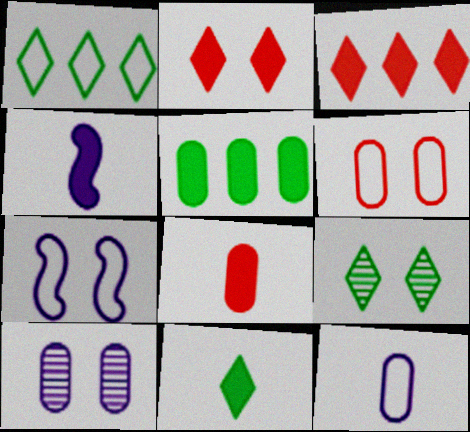[[1, 9, 11], 
[2, 4, 5], 
[4, 8, 11]]